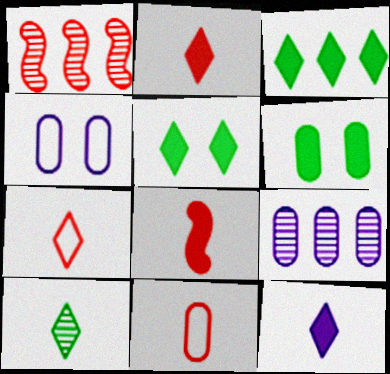[[6, 9, 11], 
[7, 10, 12]]